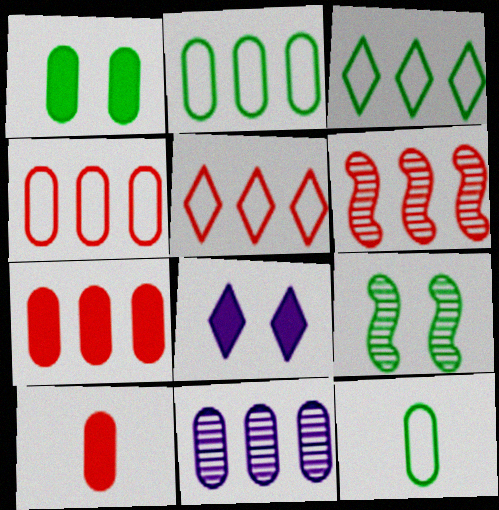[[2, 7, 11], 
[5, 6, 7], 
[6, 8, 12]]